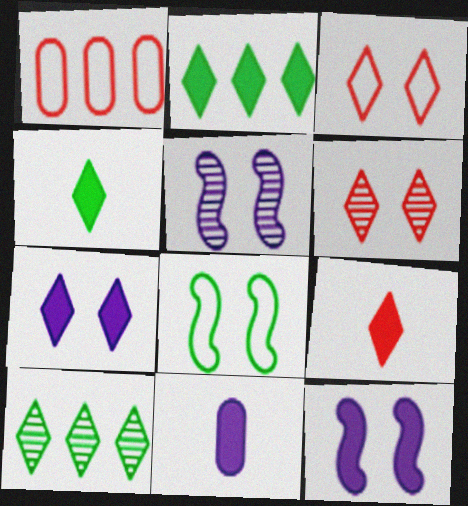[[1, 4, 5], 
[2, 7, 9]]